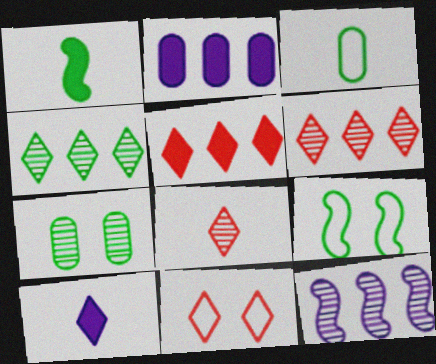[[2, 8, 9], 
[4, 10, 11], 
[5, 8, 11], 
[7, 8, 12]]